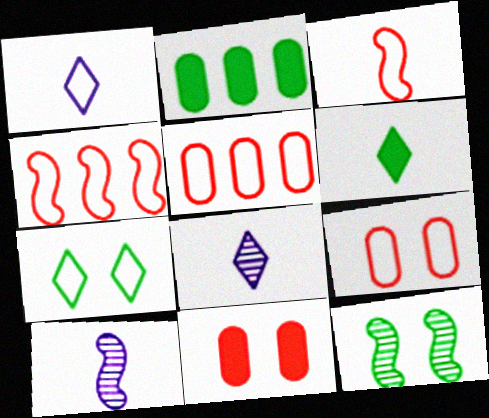[]